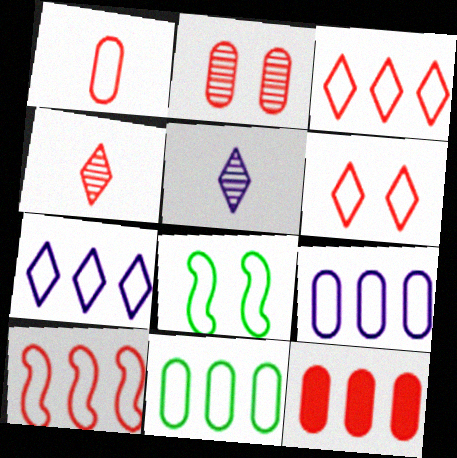[[1, 2, 12], 
[1, 6, 10], 
[1, 7, 8], 
[5, 8, 12], 
[7, 10, 11]]